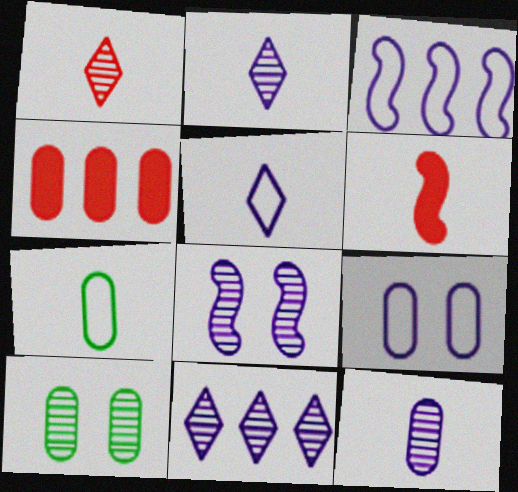[[2, 6, 7], 
[3, 5, 9], 
[8, 11, 12]]